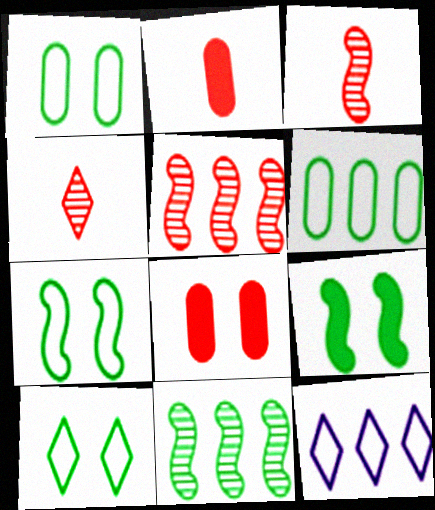[[1, 7, 10]]